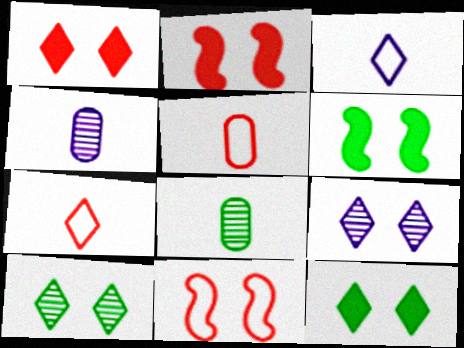[]